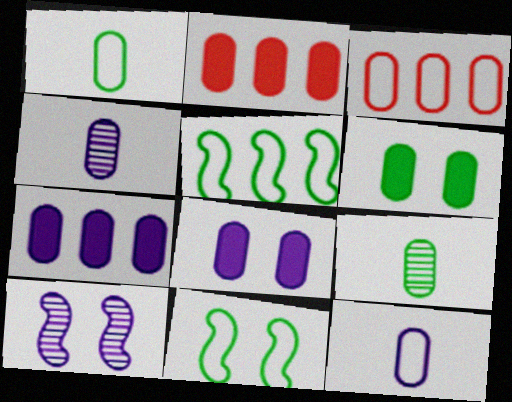[[3, 4, 6], 
[3, 8, 9]]